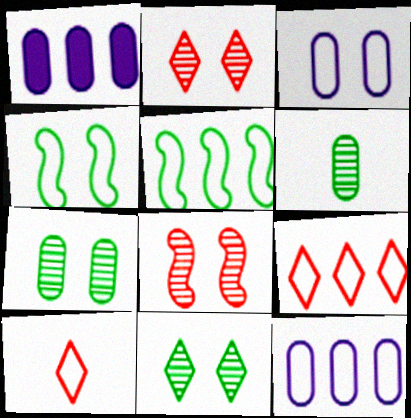[[3, 5, 10], 
[4, 10, 12], 
[5, 9, 12]]